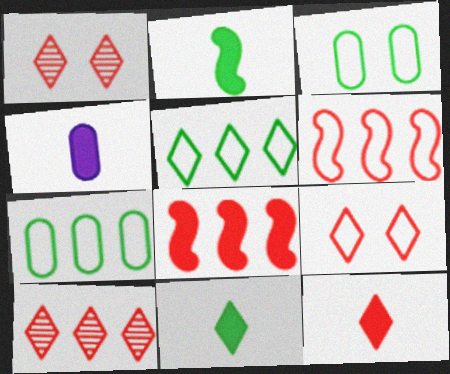[[2, 4, 12], 
[9, 10, 12]]